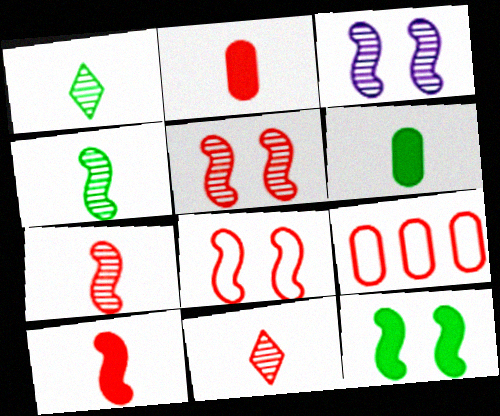[[3, 8, 12]]